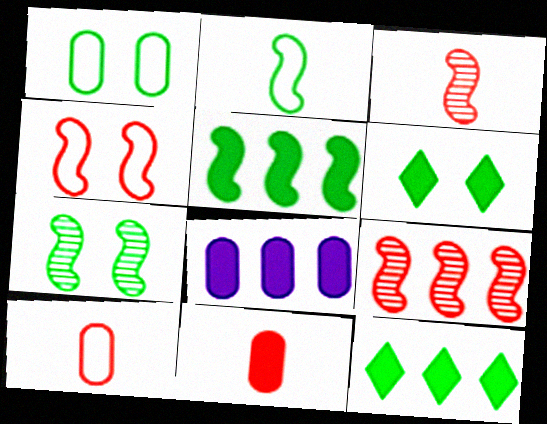[[1, 6, 7], 
[2, 5, 7]]